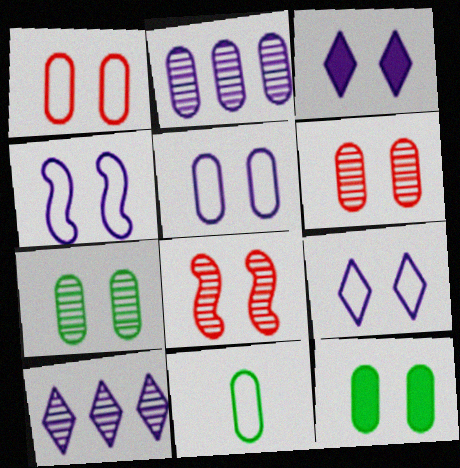[[4, 5, 9], 
[5, 6, 12], 
[8, 9, 12]]